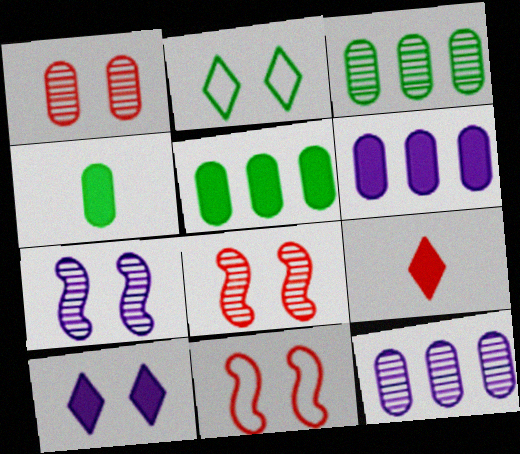[]